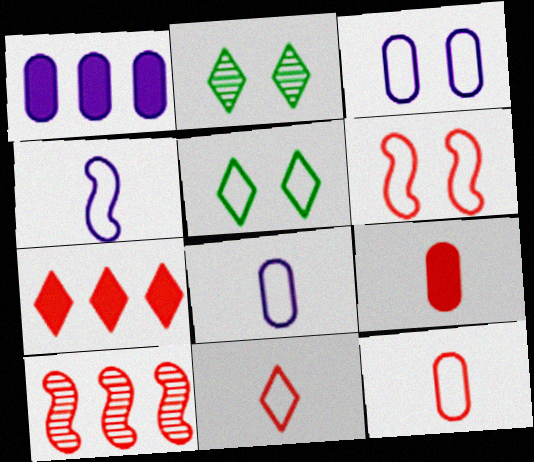[[3, 5, 6]]